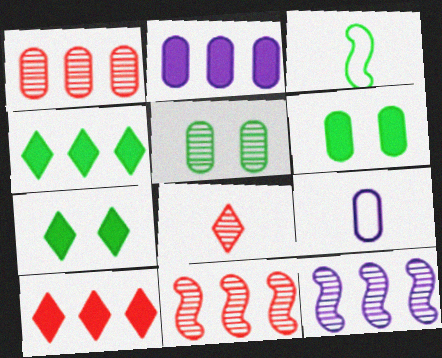[[1, 6, 9], 
[3, 4, 5], 
[5, 8, 12], 
[7, 9, 11]]